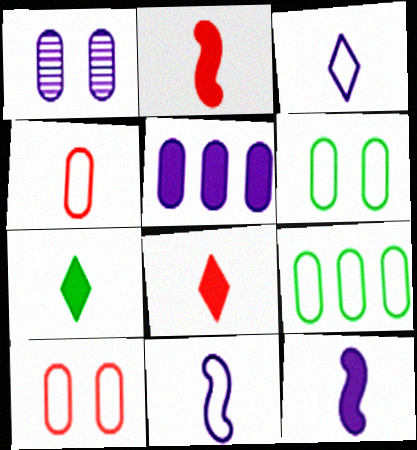[]